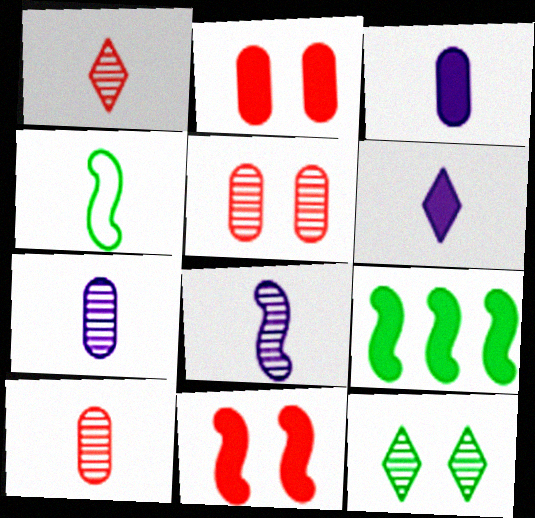[[1, 3, 4], 
[2, 6, 9], 
[4, 6, 10]]